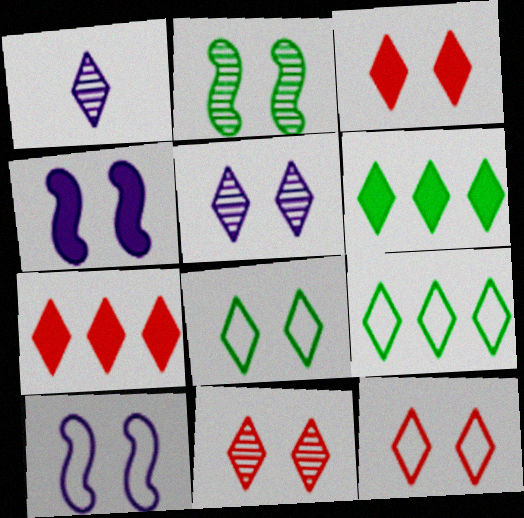[[1, 3, 9], 
[1, 6, 12], 
[1, 7, 8], 
[3, 5, 8], 
[3, 11, 12]]